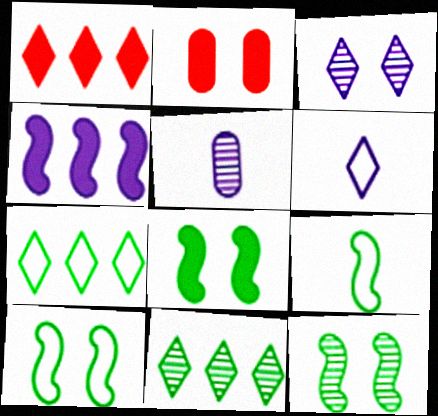[[1, 5, 10], 
[2, 3, 10], 
[8, 10, 12]]